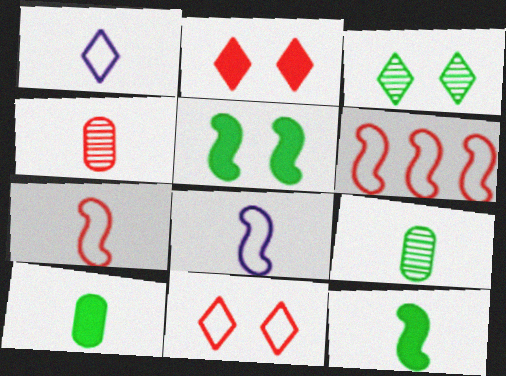[[1, 4, 12], 
[2, 4, 6]]